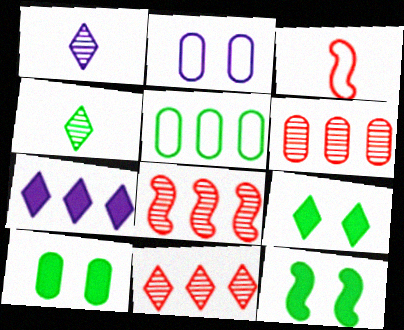[[4, 5, 12], 
[5, 7, 8], 
[6, 8, 11], 
[9, 10, 12]]